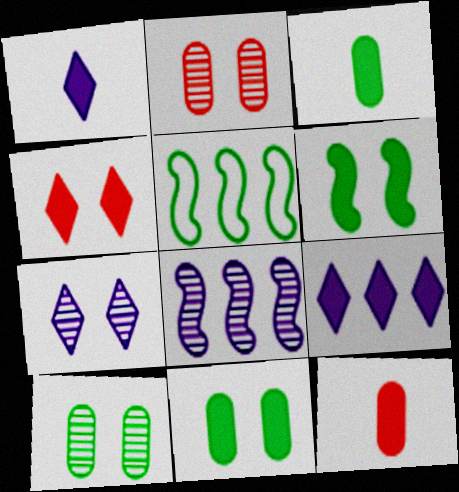[[1, 2, 5], 
[5, 7, 12], 
[6, 9, 12]]